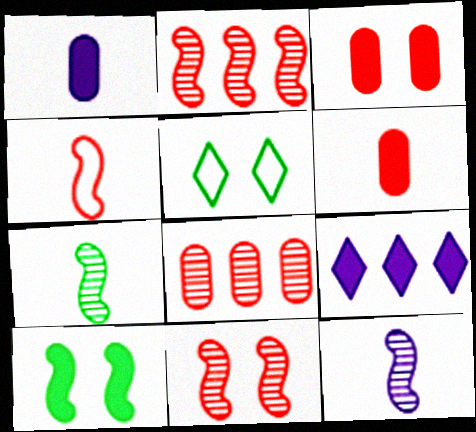[[1, 2, 5], 
[6, 9, 10]]